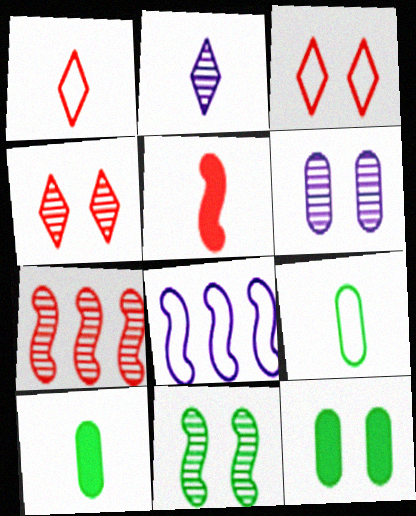[[2, 5, 9], 
[3, 8, 9], 
[4, 6, 11], 
[4, 8, 10], 
[5, 8, 11]]